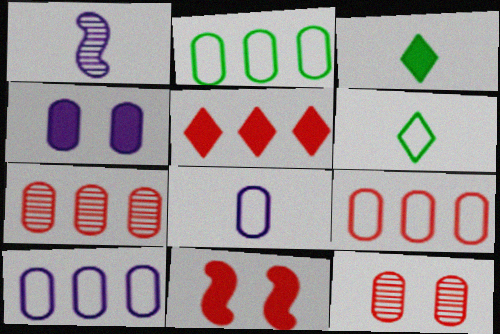[[2, 9, 10]]